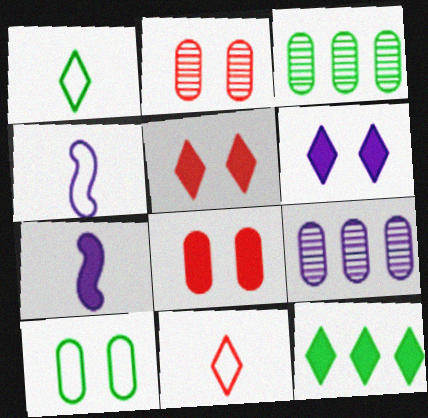[[2, 4, 12], 
[3, 4, 5], 
[4, 6, 9], 
[7, 8, 12]]